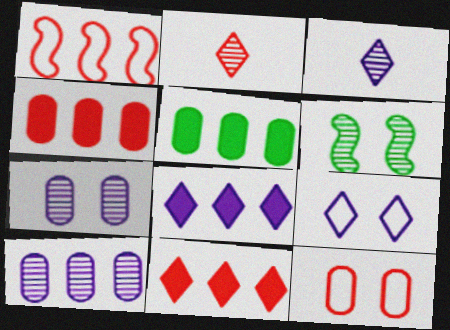[[2, 6, 10], 
[3, 8, 9]]